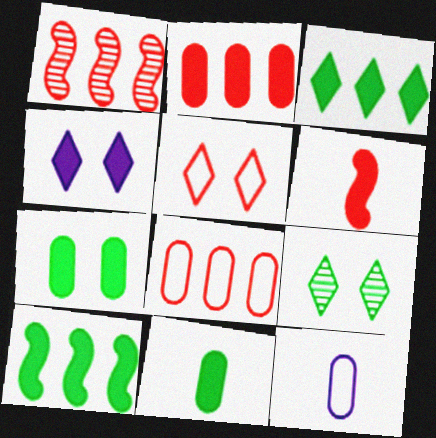[[4, 5, 9]]